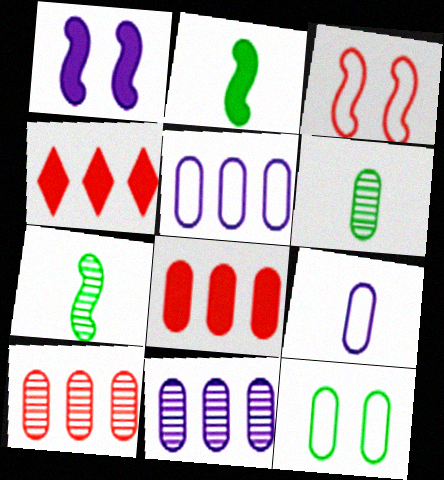[]